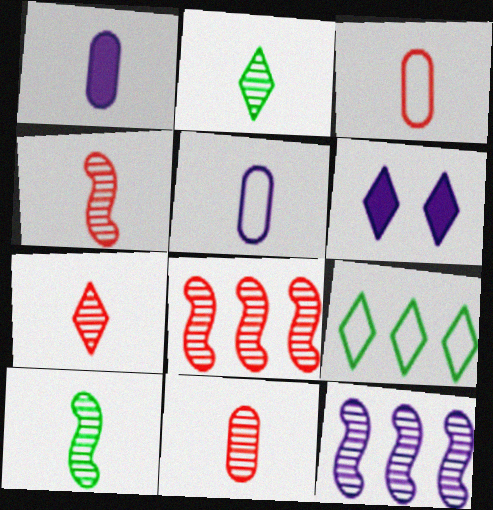[[4, 7, 11], 
[5, 6, 12], 
[6, 7, 9]]